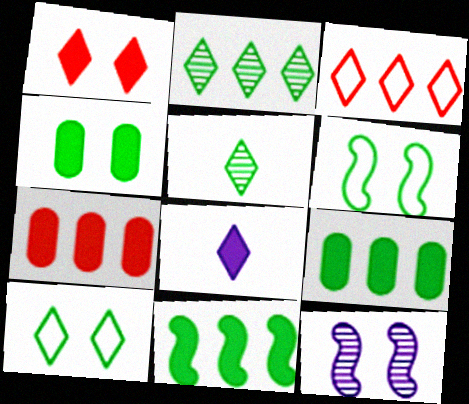[[5, 6, 9]]